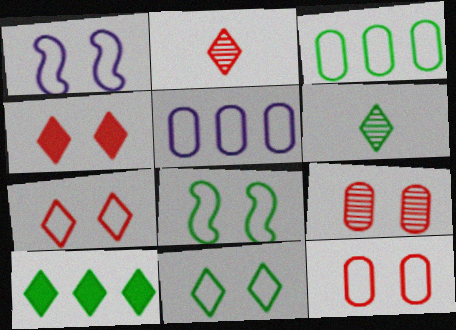[[1, 11, 12], 
[6, 10, 11]]